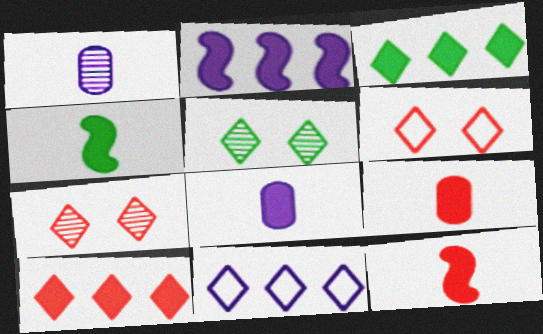[]